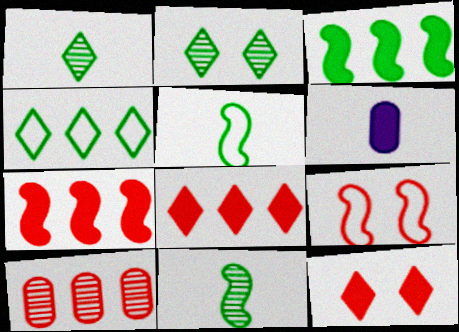[[3, 6, 12]]